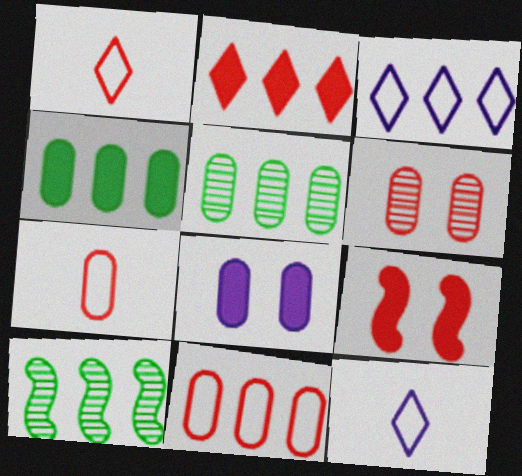[[1, 8, 10], 
[5, 7, 8], 
[5, 9, 12]]